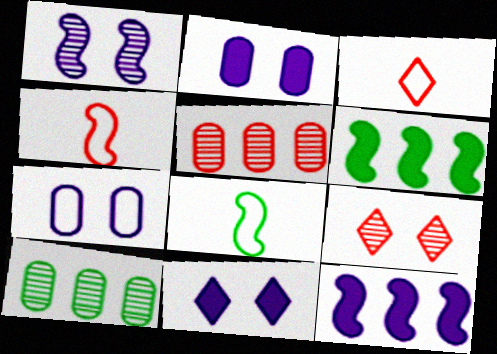[[1, 4, 6], 
[1, 7, 11], 
[4, 10, 11], 
[5, 8, 11]]